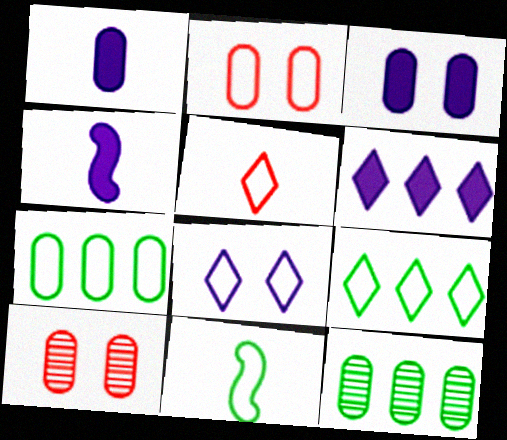[[1, 2, 12], 
[1, 7, 10], 
[3, 4, 6], 
[4, 9, 10], 
[5, 8, 9], 
[6, 10, 11]]